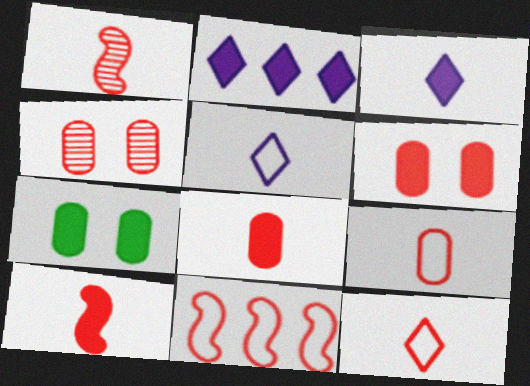[[1, 8, 12], 
[2, 7, 10]]